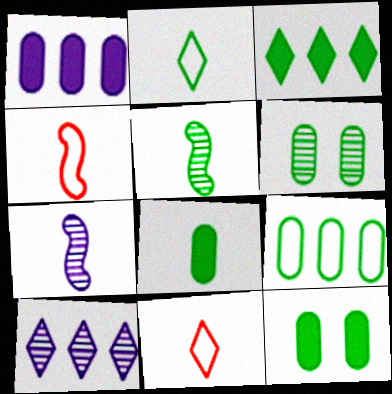[[2, 5, 8], 
[4, 10, 12], 
[6, 8, 9], 
[7, 8, 11]]